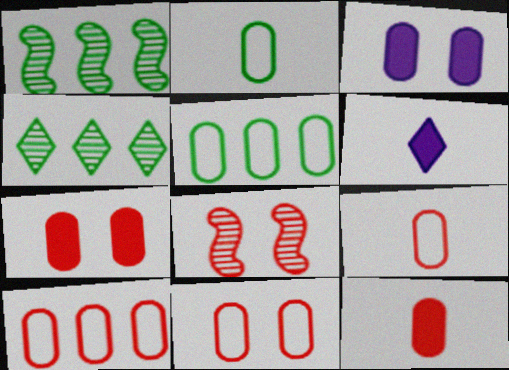[[1, 6, 11], 
[5, 6, 8], 
[9, 10, 11]]